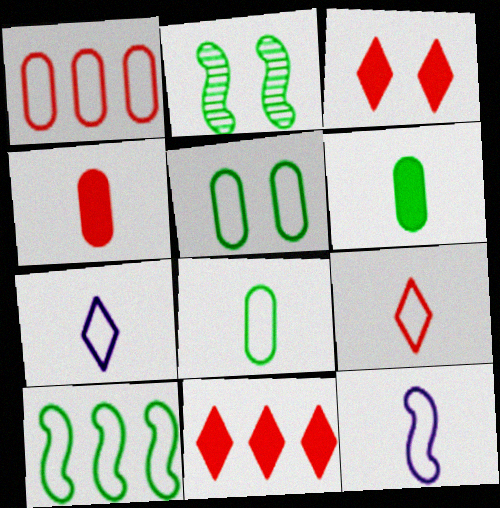[[8, 9, 12]]